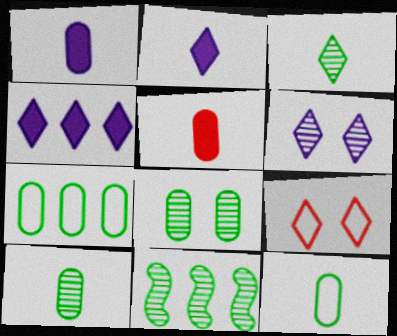[[1, 9, 11], 
[3, 4, 9], 
[3, 8, 11]]